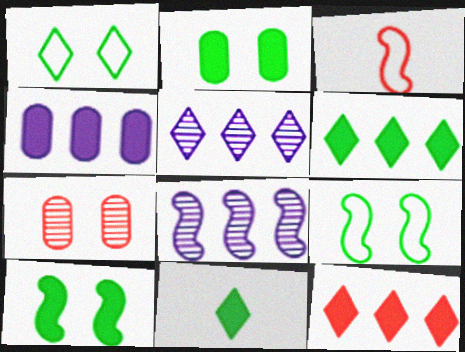[[2, 3, 5], 
[3, 7, 12], 
[3, 8, 10]]